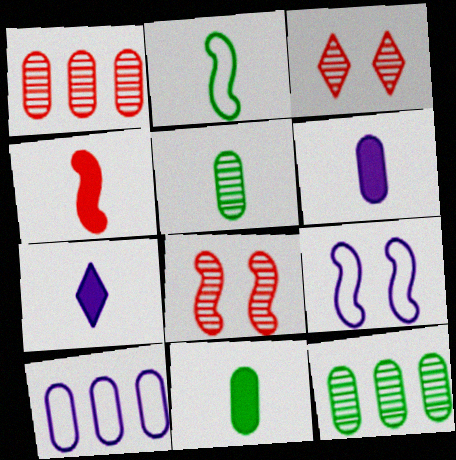[[4, 7, 11]]